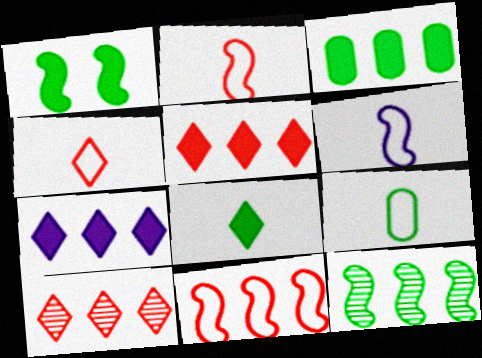[[1, 3, 8], 
[4, 6, 9]]